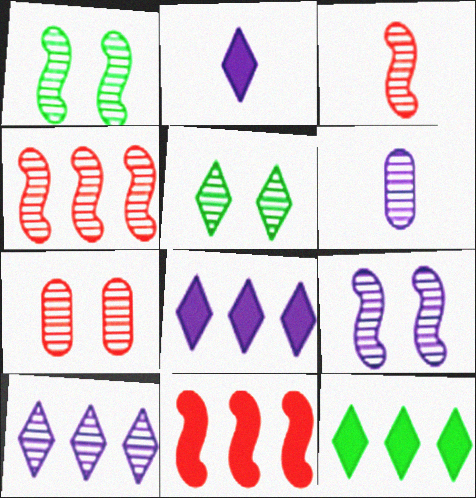[[4, 5, 6], 
[5, 7, 9], 
[6, 9, 10]]